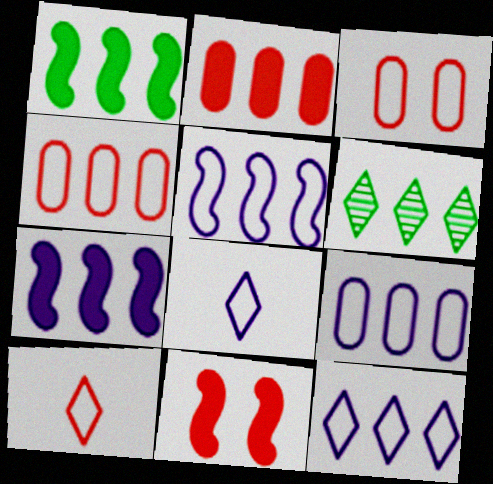[[2, 5, 6], 
[4, 6, 7], 
[5, 9, 12]]